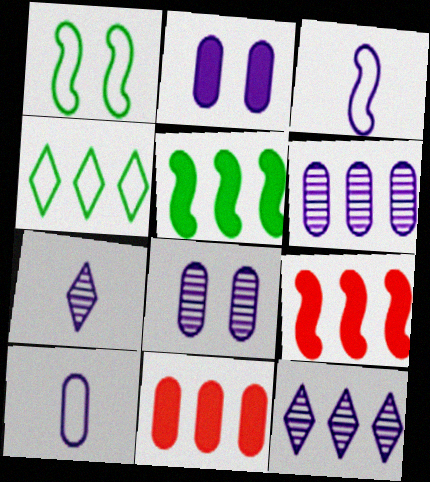[[1, 7, 11], 
[2, 3, 12], 
[2, 6, 10], 
[4, 6, 9]]